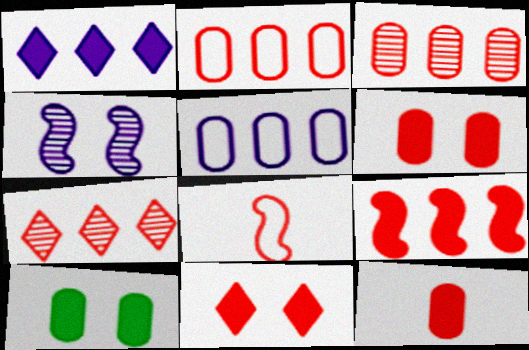[[2, 7, 9], 
[3, 8, 11], 
[6, 7, 8], 
[9, 11, 12]]